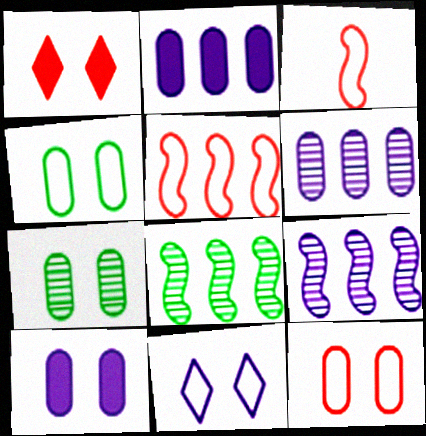[[7, 10, 12]]